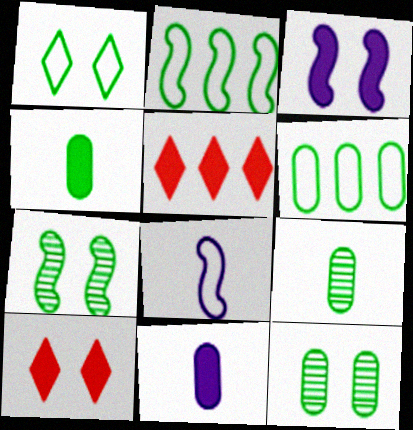[[3, 4, 5], 
[4, 6, 12], 
[5, 8, 12]]